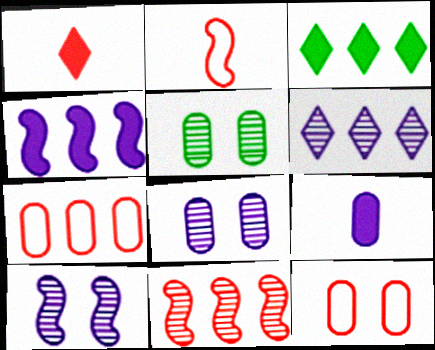[[1, 11, 12], 
[2, 3, 8], 
[5, 7, 9]]